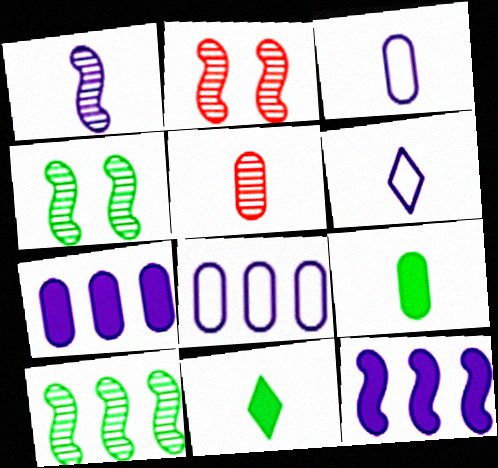[[1, 2, 10], 
[2, 8, 11], 
[3, 5, 9]]